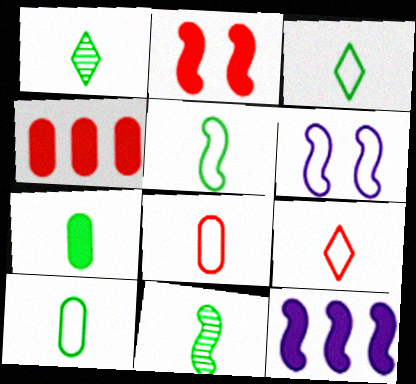[[1, 4, 6], 
[1, 5, 7], 
[3, 5, 10], 
[3, 7, 11]]